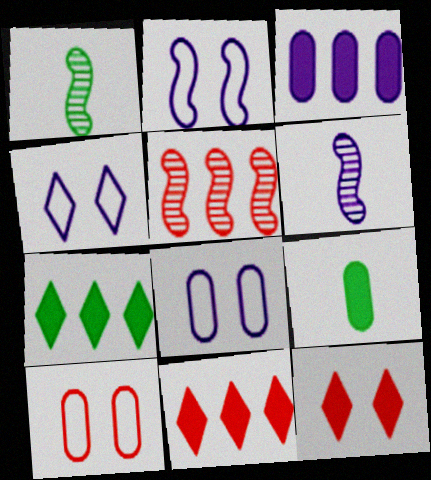[[1, 8, 11], 
[2, 4, 8], 
[3, 4, 6], 
[4, 5, 9], 
[6, 7, 10]]